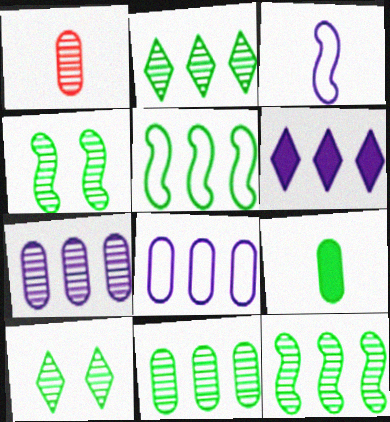[[2, 11, 12], 
[5, 9, 10]]